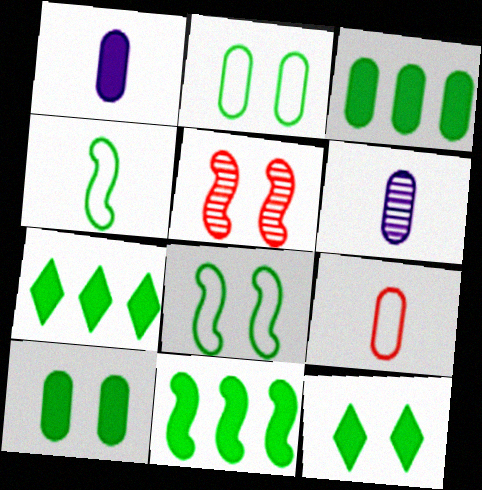[[3, 7, 11]]